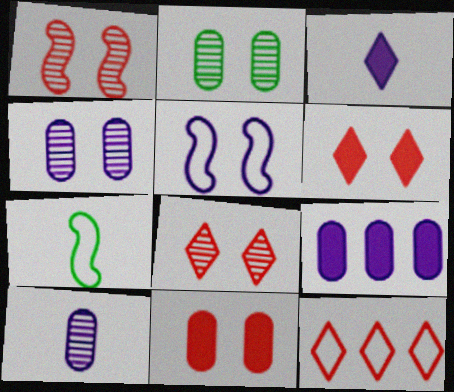[[2, 5, 6], 
[7, 8, 9]]